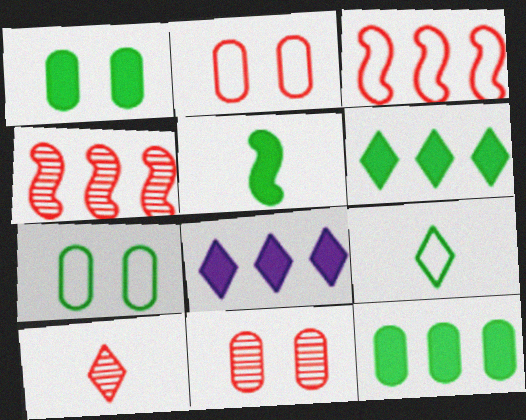[[1, 5, 6], 
[4, 10, 11]]